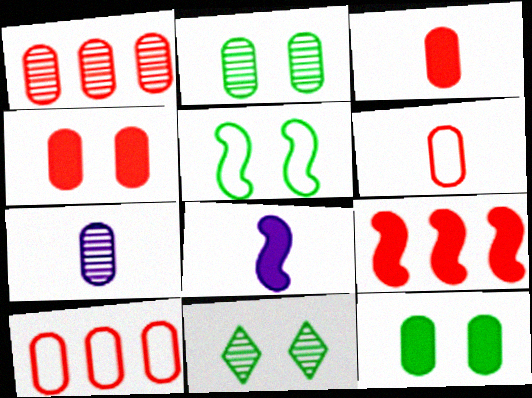[[1, 2, 7], 
[1, 4, 6], 
[5, 11, 12], 
[7, 10, 12], 
[8, 10, 11]]